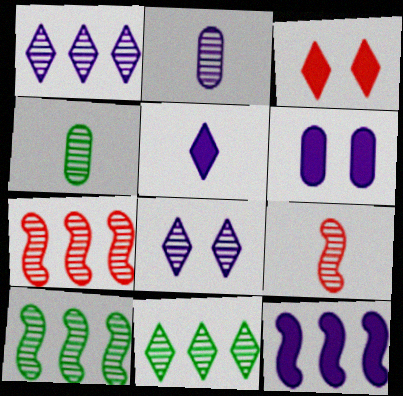[[4, 7, 8], 
[5, 6, 12]]